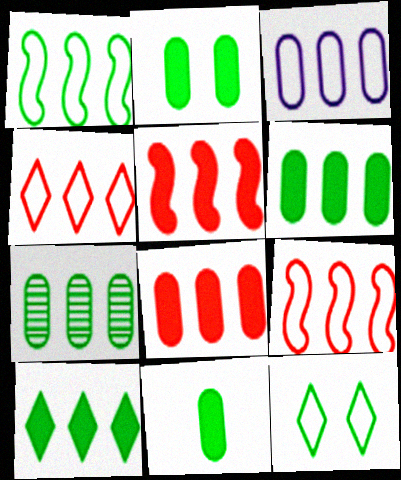[[1, 3, 4], 
[1, 7, 10], 
[2, 6, 11], 
[3, 7, 8]]